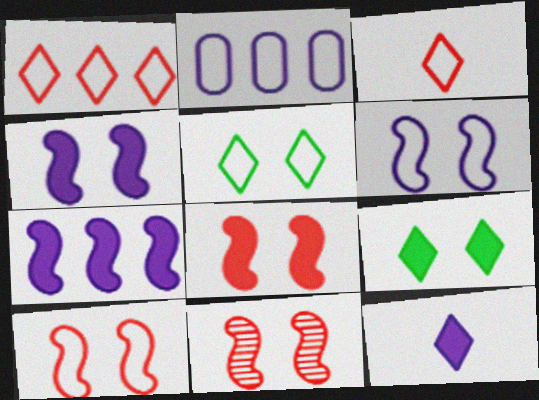[[8, 10, 11]]